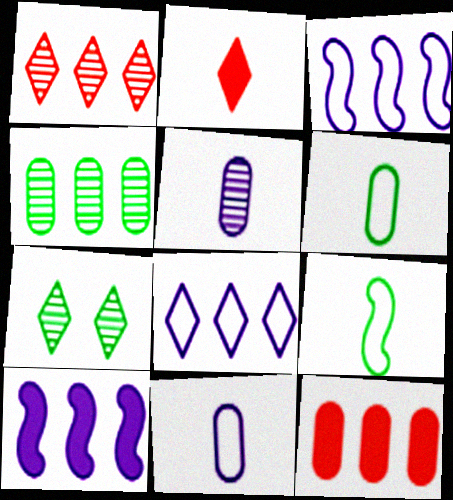[[2, 5, 9], 
[2, 7, 8]]